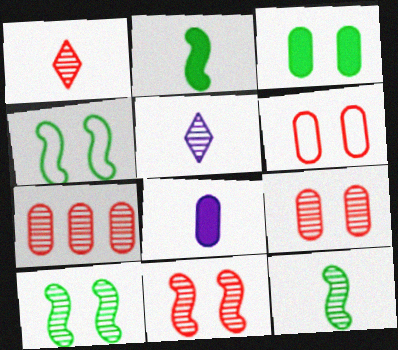[[1, 7, 11], 
[5, 7, 10]]